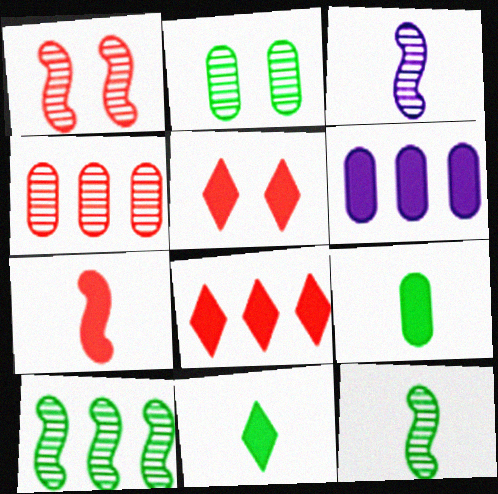[[1, 3, 10]]